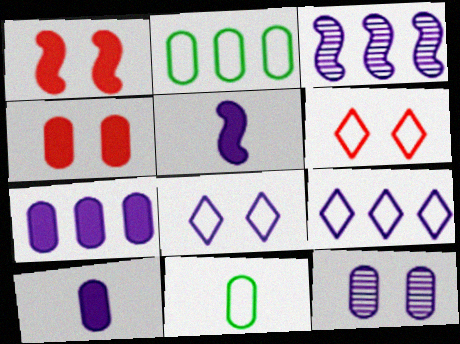[[3, 7, 9], 
[3, 8, 10], 
[5, 9, 12]]